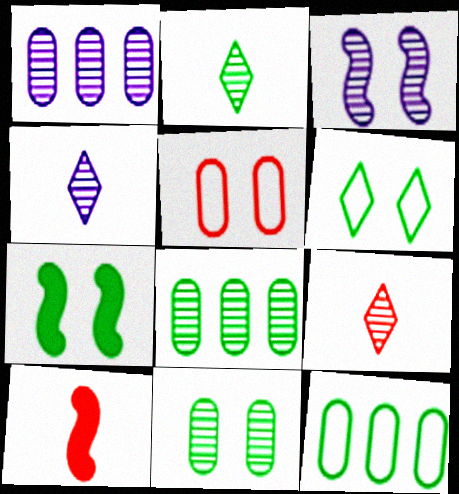[[1, 3, 4], 
[1, 6, 10], 
[2, 4, 9], 
[2, 7, 12], 
[3, 8, 9], 
[6, 7, 11]]